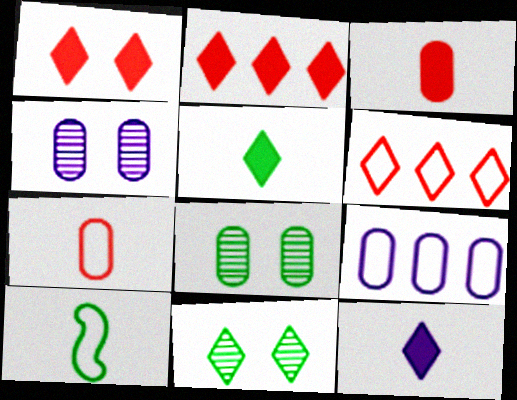[[2, 4, 10], 
[3, 8, 9], 
[6, 11, 12]]